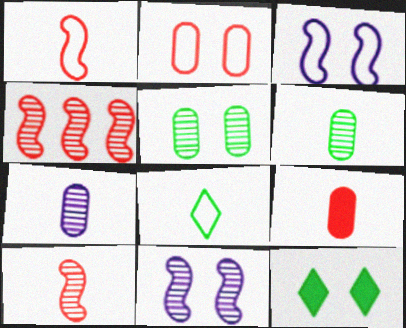[[2, 11, 12]]